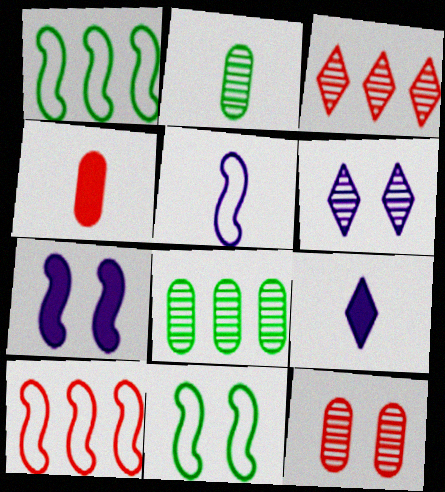[[1, 4, 6], 
[1, 9, 12], 
[5, 10, 11]]